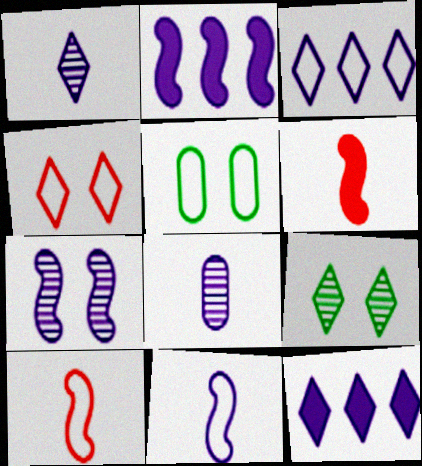[[2, 7, 11], 
[3, 5, 10]]